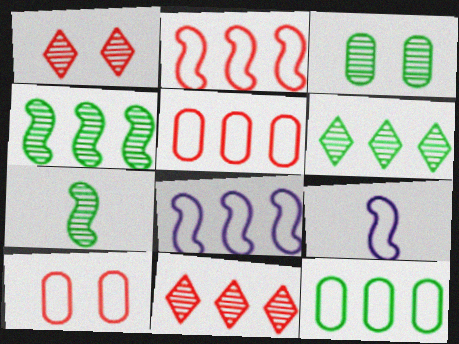[[3, 6, 7]]